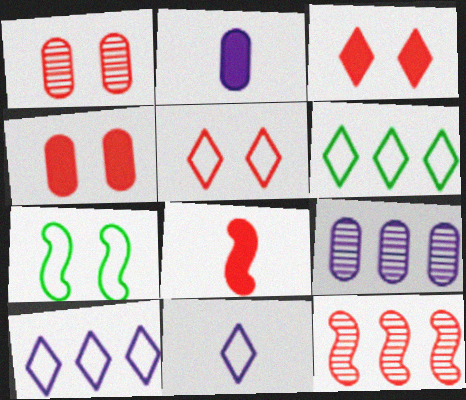[[5, 6, 11]]